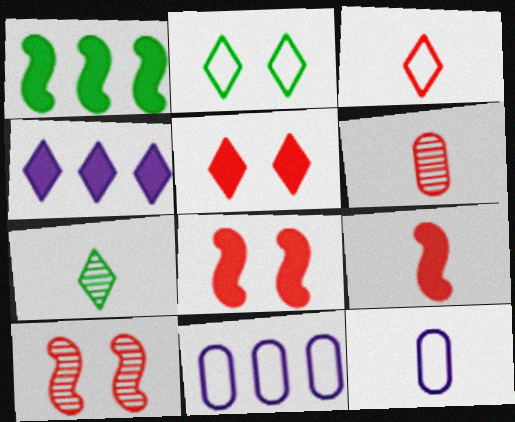[[3, 6, 9], 
[7, 8, 11], 
[7, 9, 12]]